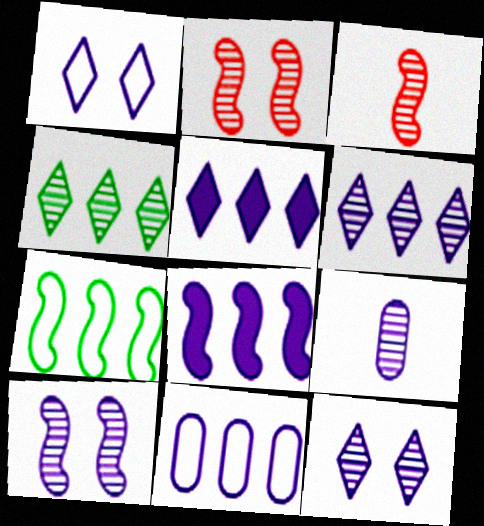[[1, 8, 9], 
[2, 4, 9], 
[6, 8, 11], 
[6, 9, 10]]